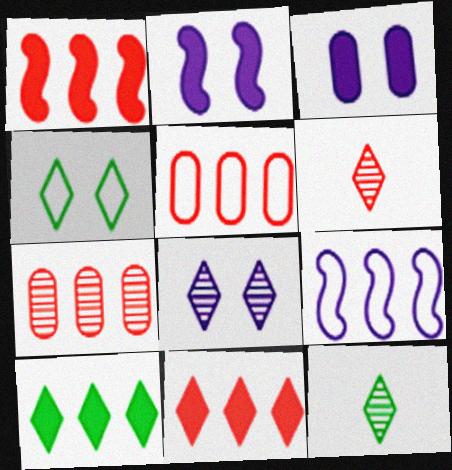[[2, 5, 12], 
[4, 10, 12], 
[7, 9, 10]]